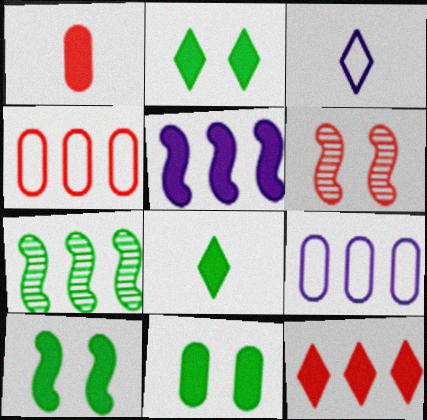[[1, 2, 5], 
[2, 10, 11], 
[6, 8, 9], 
[7, 9, 12]]